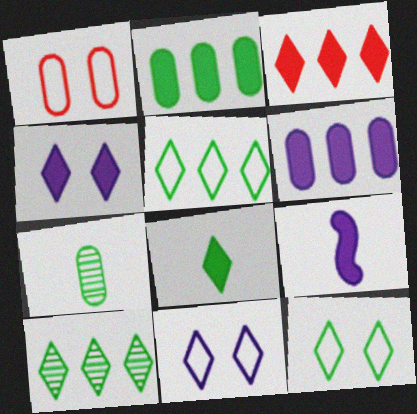[[1, 6, 7], 
[1, 9, 10], 
[3, 4, 8], 
[4, 6, 9], 
[8, 10, 12]]